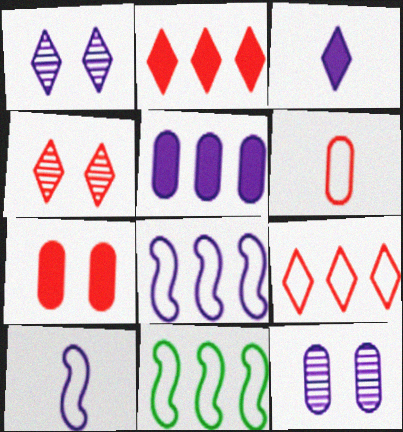[[1, 5, 10], 
[3, 8, 12]]